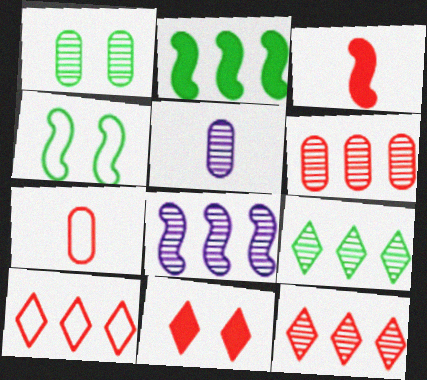[[1, 5, 6], 
[3, 4, 8], 
[6, 8, 9]]